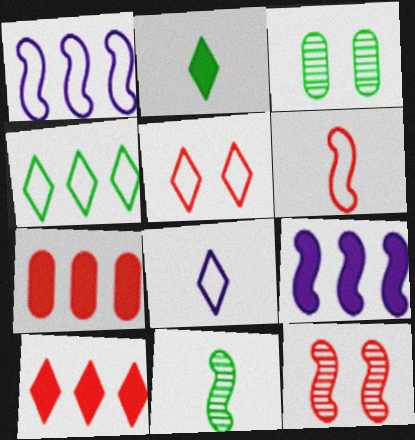[[4, 5, 8]]